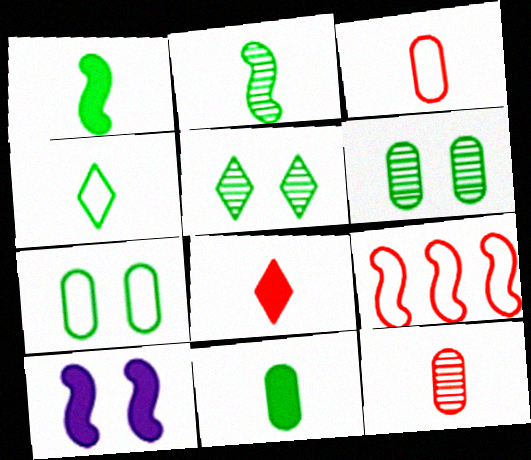[[2, 4, 11], 
[2, 9, 10]]